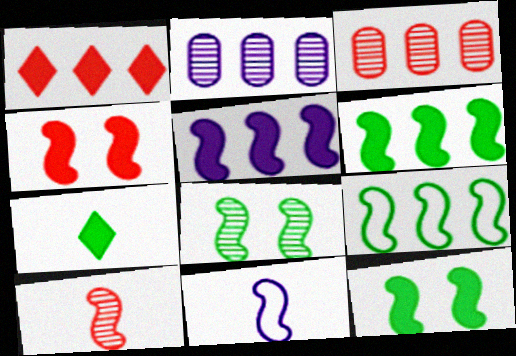[[1, 2, 9]]